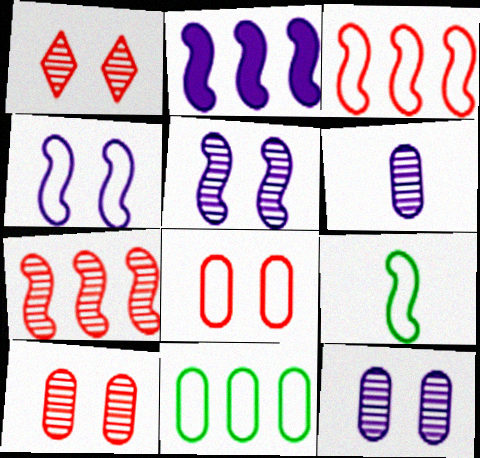[[3, 4, 9]]